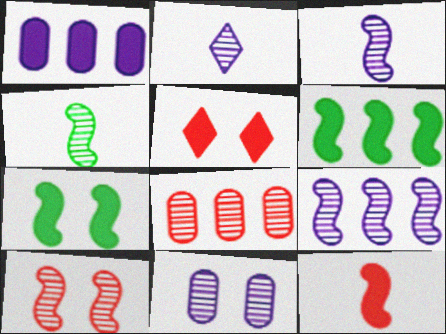[[2, 9, 11], 
[4, 9, 10]]